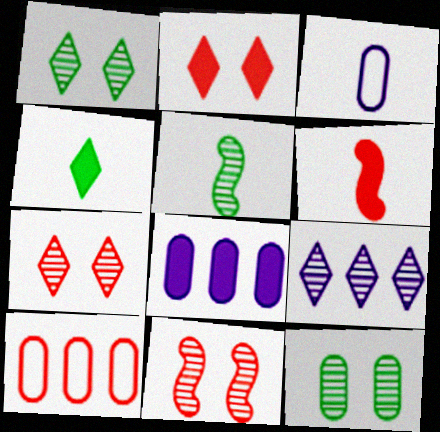[[6, 7, 10]]